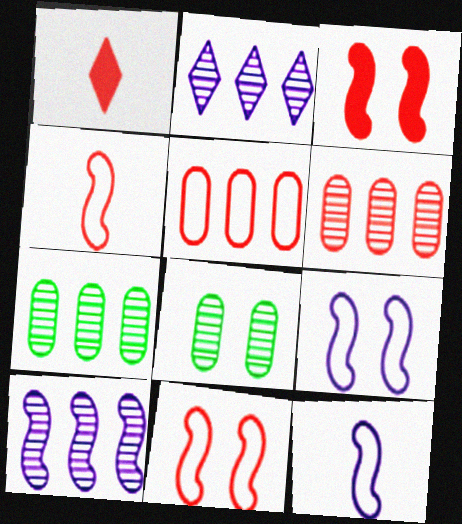[[1, 6, 11], 
[1, 7, 9]]